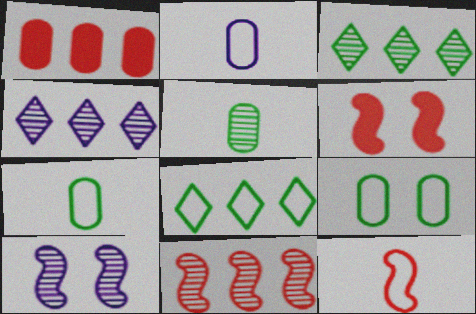[[2, 3, 6], 
[4, 6, 7], 
[6, 11, 12]]